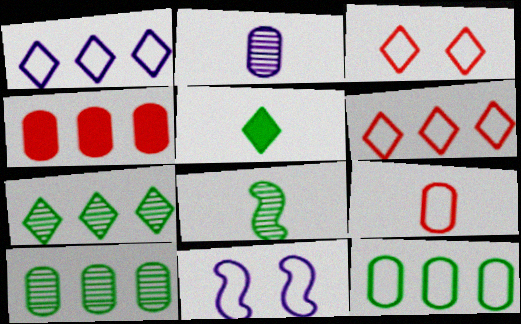[]